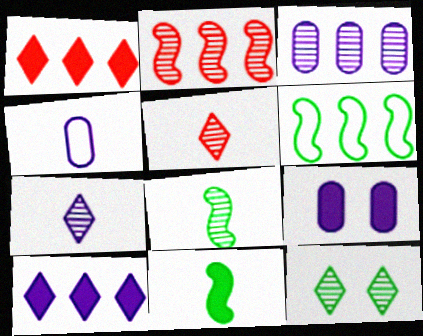[[1, 3, 6], 
[1, 9, 11], 
[3, 4, 9], 
[4, 5, 11], 
[5, 6, 9]]